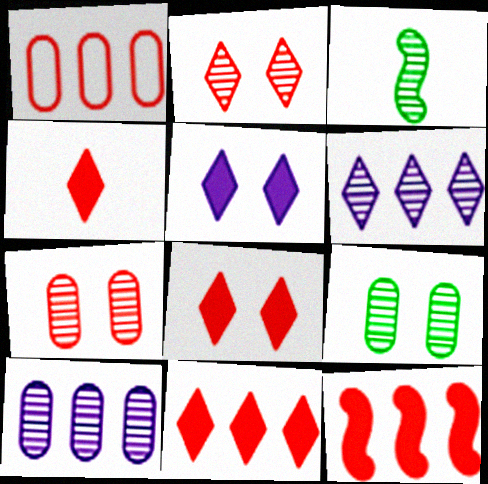[[1, 3, 5], 
[2, 3, 10], 
[3, 6, 7], 
[4, 8, 11]]